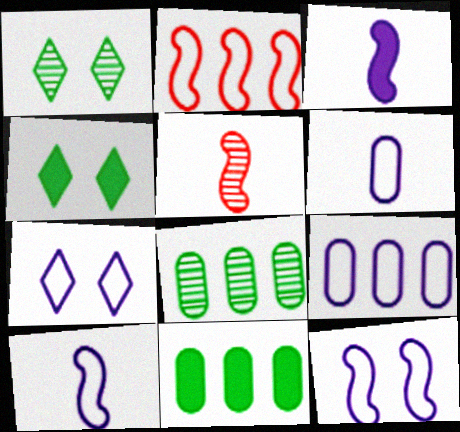[[4, 5, 9], 
[5, 7, 11], 
[7, 9, 10]]